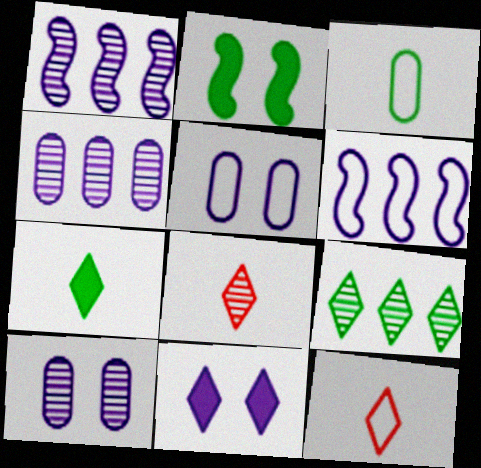[[2, 3, 9], 
[2, 4, 12], 
[9, 11, 12]]